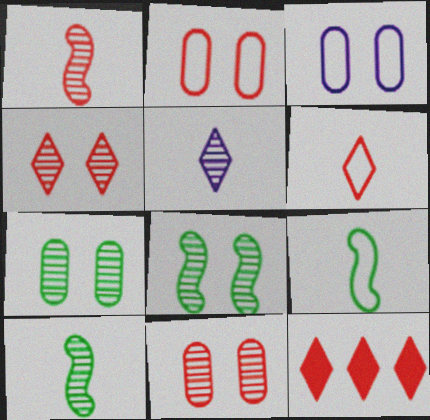[[1, 2, 12], 
[3, 10, 12], 
[4, 6, 12]]